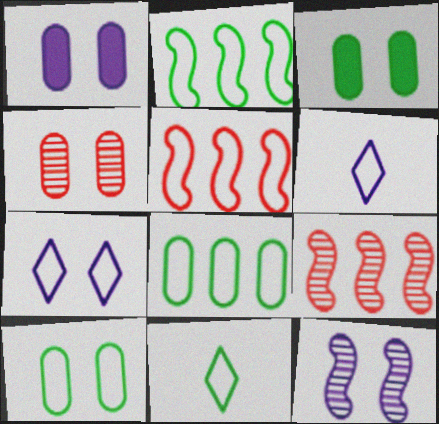[[1, 4, 10], 
[1, 7, 12], 
[1, 9, 11], 
[2, 10, 11], 
[3, 6, 9], 
[5, 6, 10]]